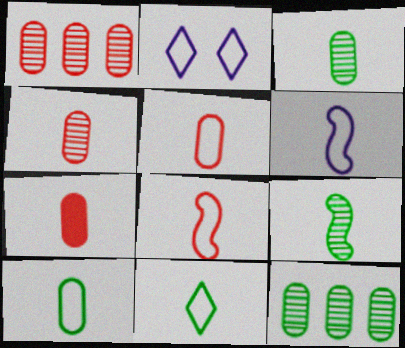[[4, 5, 7], 
[5, 6, 11]]